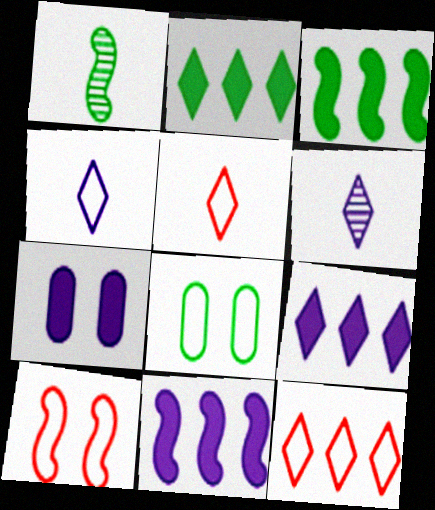[[1, 2, 8], 
[1, 7, 12], 
[1, 10, 11]]